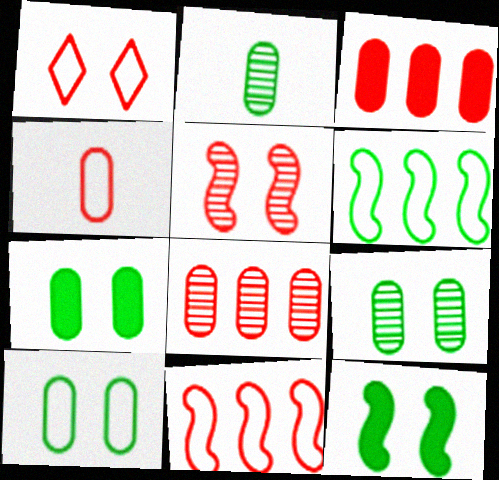[[1, 4, 11], 
[7, 9, 10]]